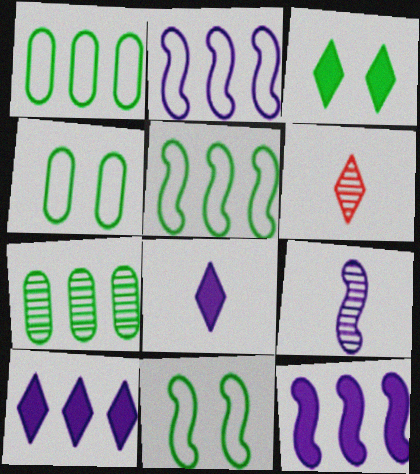[[4, 6, 12]]